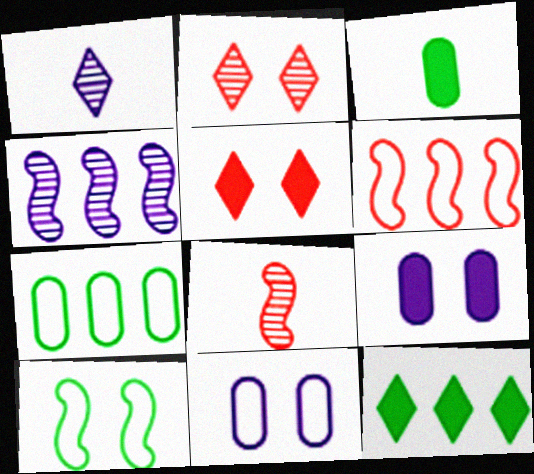[[2, 9, 10], 
[8, 11, 12]]